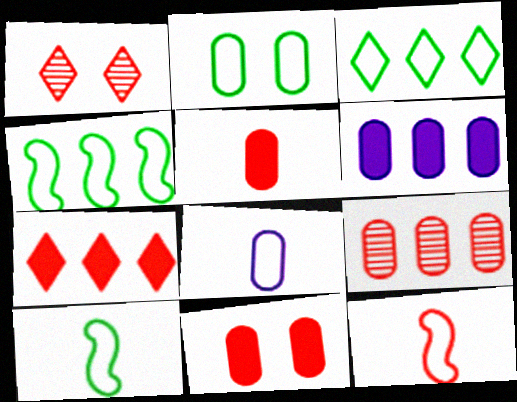[[1, 6, 10], 
[2, 3, 10]]